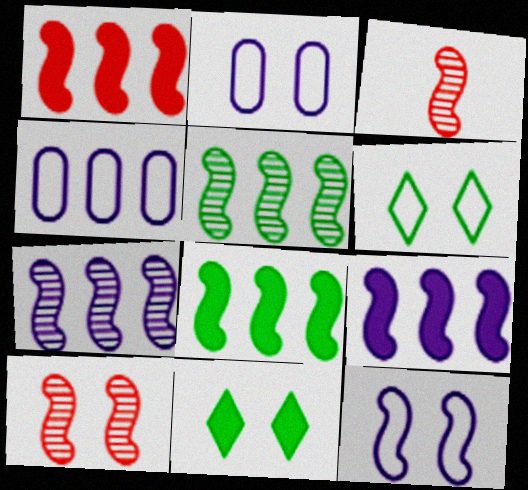[[1, 8, 9], 
[2, 10, 11], 
[3, 4, 11], 
[3, 8, 12]]